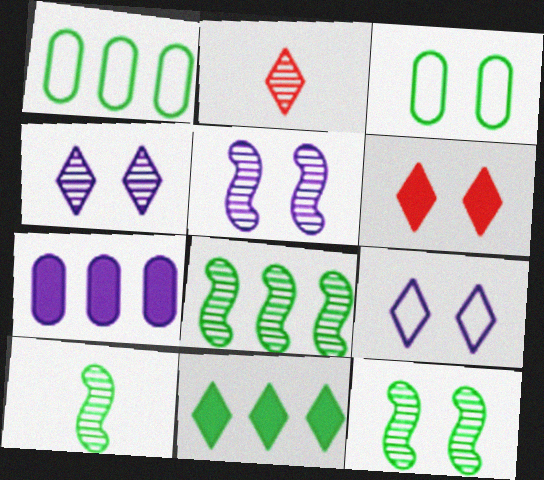[[1, 8, 11], 
[2, 9, 11], 
[3, 5, 6], 
[3, 10, 11], 
[8, 10, 12]]